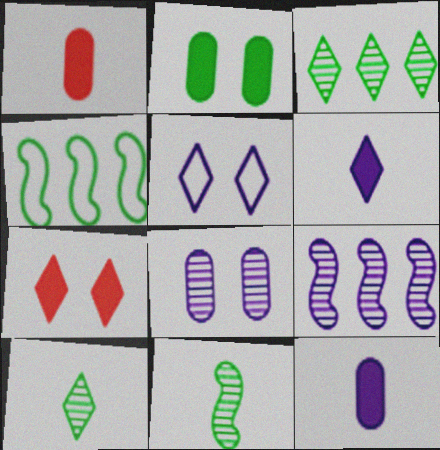[[2, 4, 10], 
[5, 9, 12]]